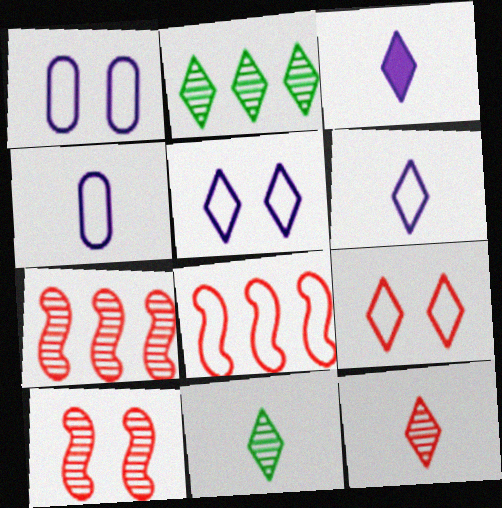[[2, 3, 9]]